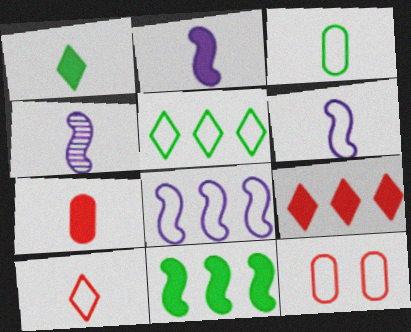[[1, 2, 7], 
[2, 4, 6], 
[3, 6, 10], 
[5, 6, 12]]